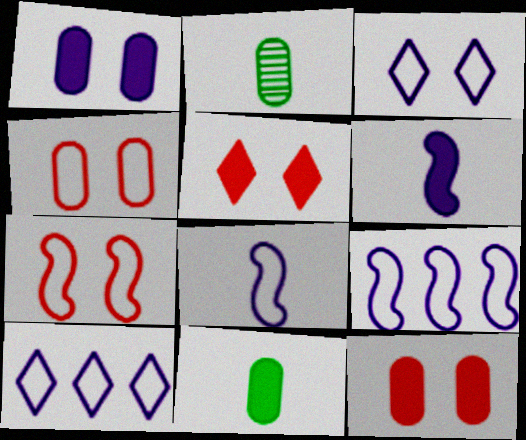[[2, 5, 9]]